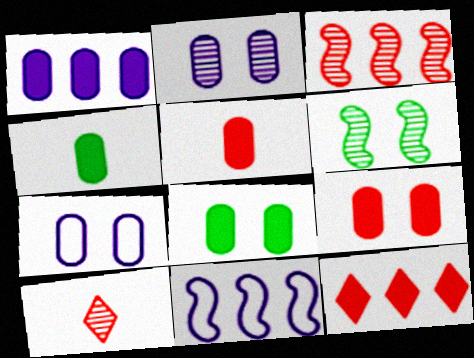[[1, 4, 9], 
[1, 5, 8], 
[8, 10, 11]]